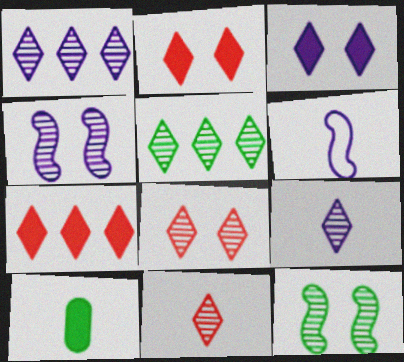[[5, 8, 9], 
[6, 10, 11]]